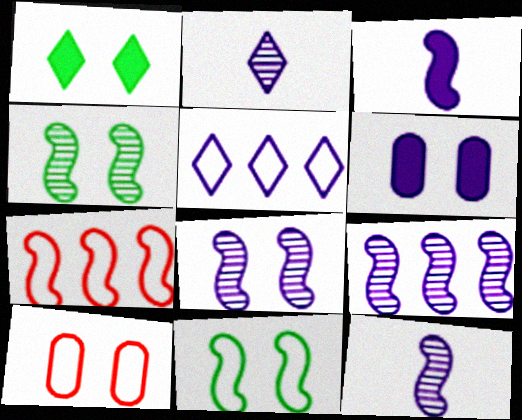[[1, 8, 10], 
[3, 4, 7], 
[5, 6, 12], 
[8, 9, 12]]